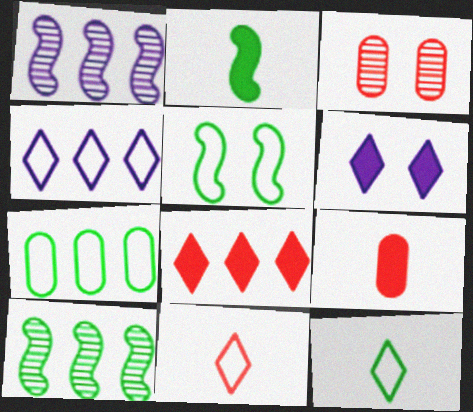[[1, 7, 8], 
[2, 3, 4], 
[2, 5, 10], 
[3, 5, 6], 
[5, 7, 12]]